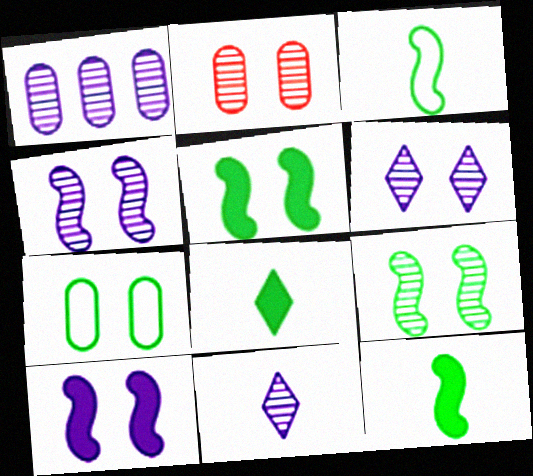[[1, 4, 11], 
[2, 6, 9]]